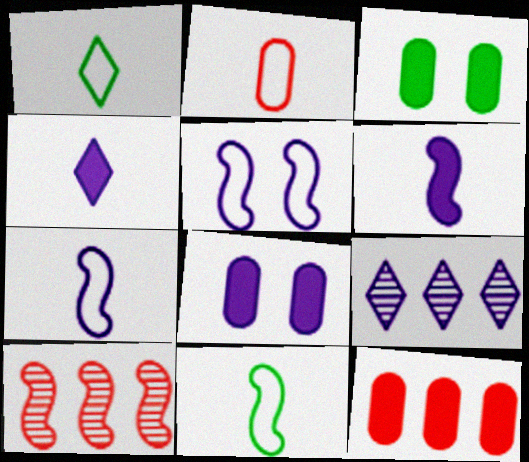[[1, 2, 7], 
[1, 8, 10], 
[7, 8, 9]]